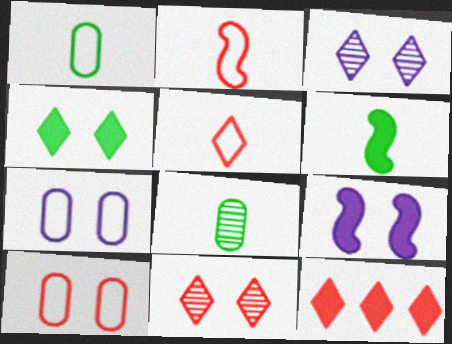[[3, 7, 9], 
[5, 11, 12]]